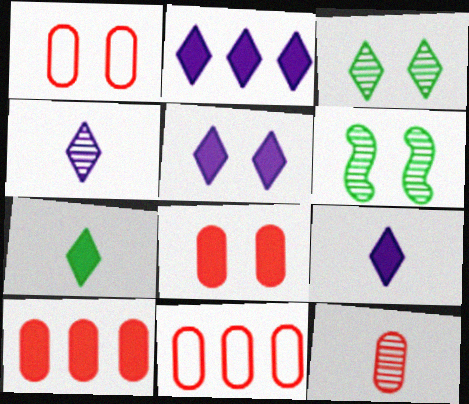[[1, 5, 6], 
[1, 10, 12], 
[2, 5, 9], 
[6, 9, 11], 
[8, 11, 12]]